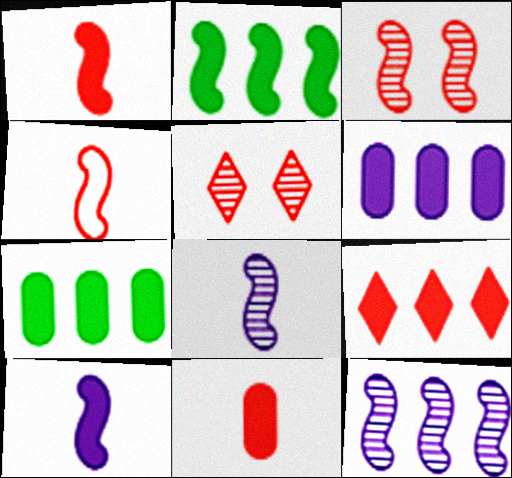[[2, 6, 9]]